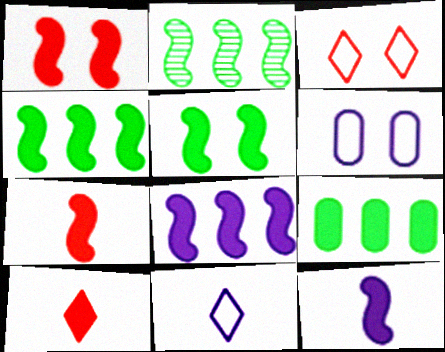[[1, 4, 12], 
[2, 6, 10], 
[5, 7, 8]]